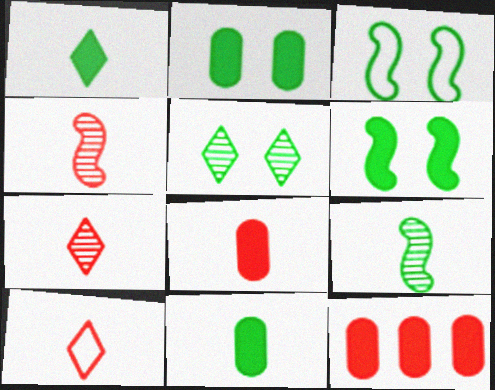[[2, 3, 5], 
[4, 8, 10]]